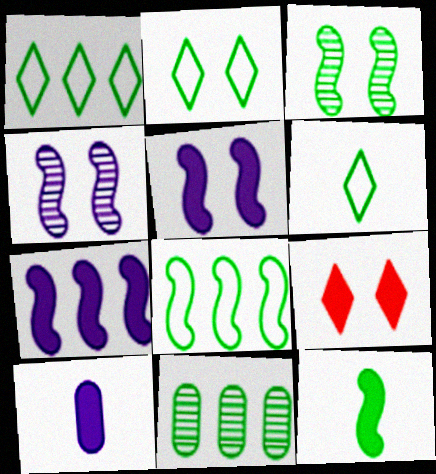[[1, 2, 6], 
[2, 11, 12], 
[3, 8, 12]]